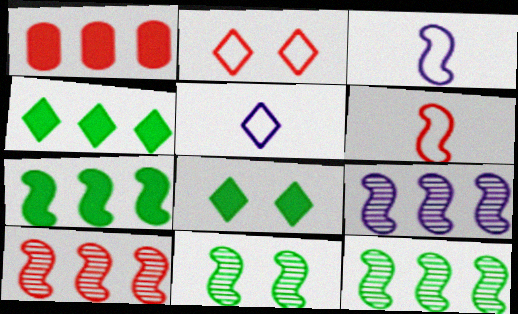[[1, 5, 11], 
[9, 10, 12]]